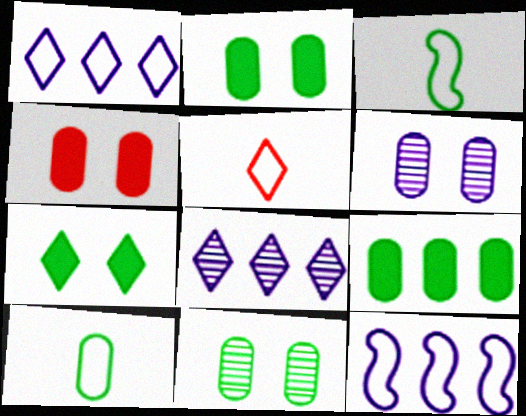[[3, 4, 8], 
[5, 7, 8], 
[9, 10, 11]]